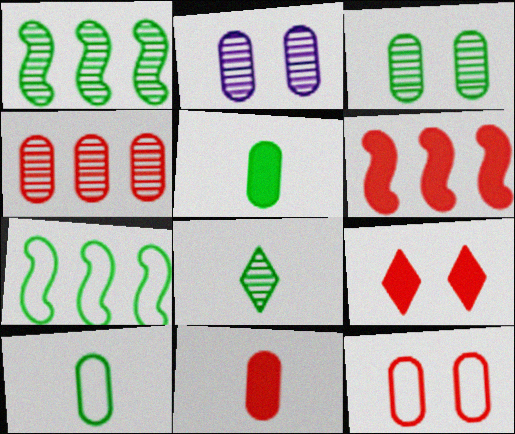[[1, 3, 8], 
[4, 11, 12], 
[6, 9, 11]]